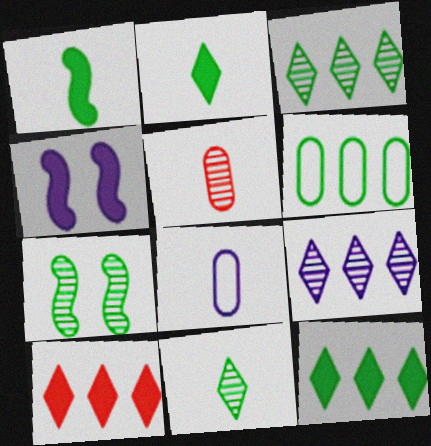[[2, 6, 7], 
[4, 8, 9], 
[5, 7, 9], 
[7, 8, 10]]